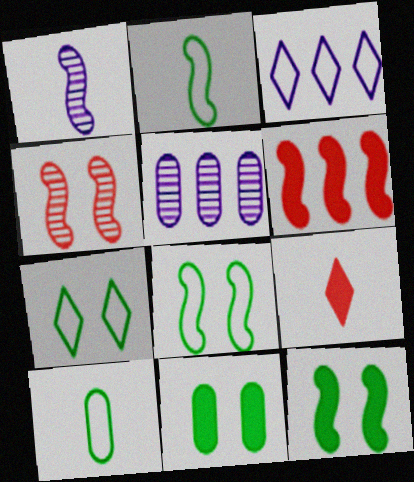[[1, 6, 8], 
[1, 9, 10], 
[5, 8, 9]]